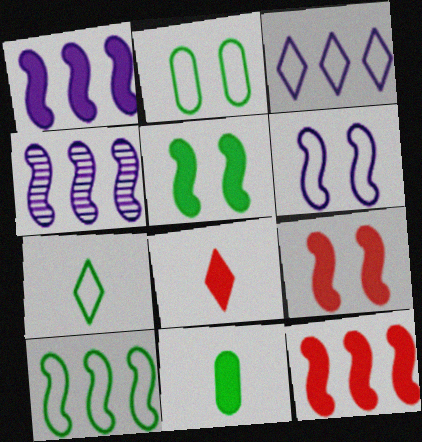[[2, 4, 8], 
[2, 7, 10], 
[4, 10, 12]]